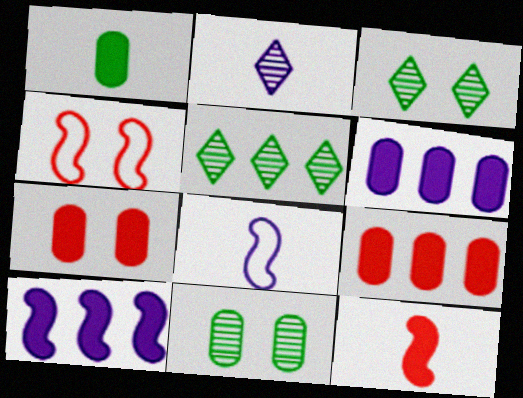[[1, 6, 7], 
[3, 8, 9], 
[5, 7, 8]]